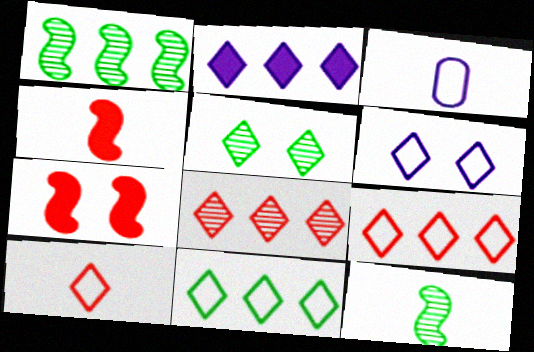[[2, 5, 10], 
[2, 8, 11], 
[6, 10, 11]]